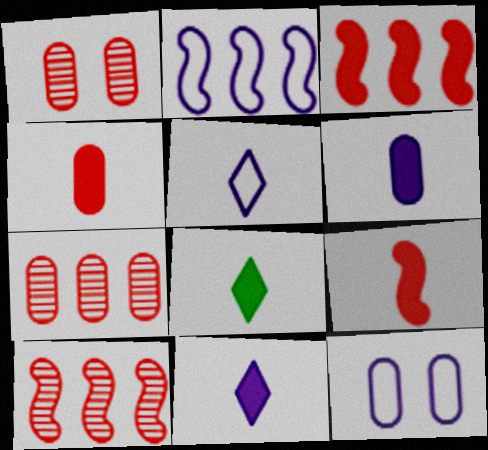[[1, 2, 8], 
[2, 5, 12], 
[6, 8, 9], 
[8, 10, 12]]